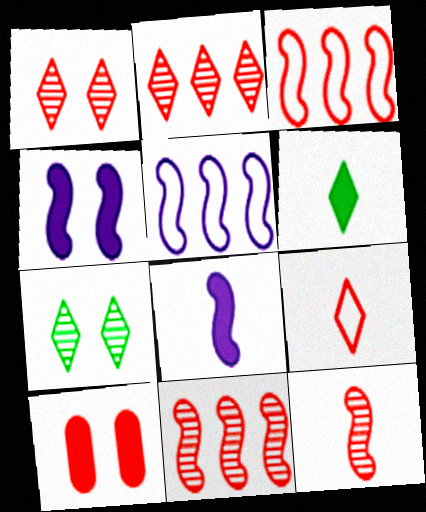[[9, 10, 11]]